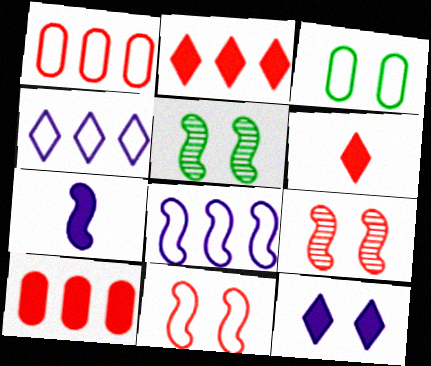[[1, 6, 9], 
[3, 9, 12]]